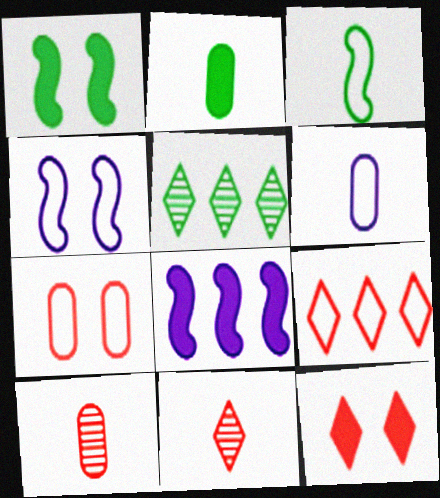[[2, 6, 10], 
[2, 8, 12], 
[9, 11, 12]]